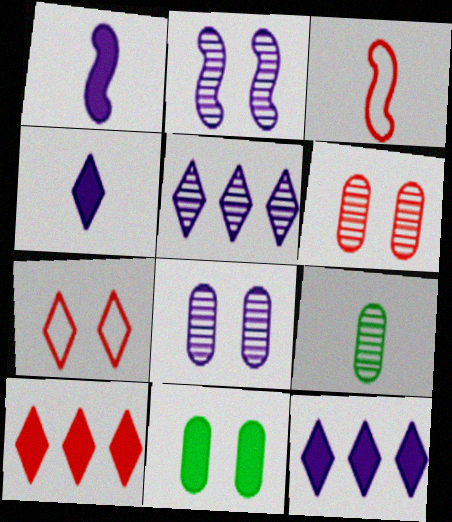[[1, 10, 11], 
[2, 7, 11], 
[3, 4, 9], 
[3, 5, 11], 
[3, 6, 10]]